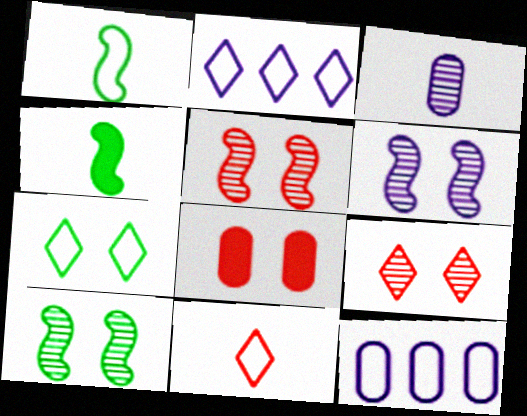[[2, 7, 11], 
[3, 4, 11], 
[4, 9, 12], 
[5, 6, 10], 
[6, 7, 8]]